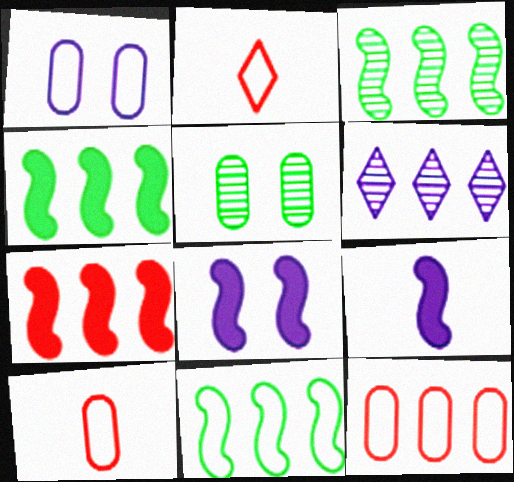[[1, 2, 11], 
[1, 6, 9], 
[3, 4, 11], 
[4, 6, 12]]